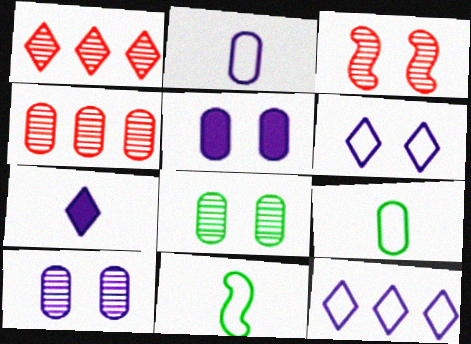[[1, 5, 11], 
[4, 5, 9]]